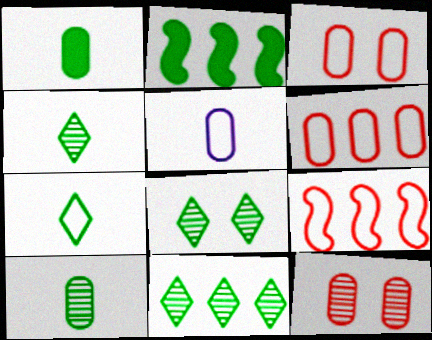[[4, 8, 11]]